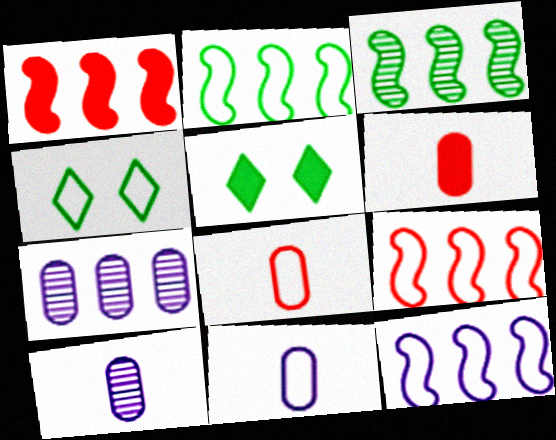[[1, 3, 12], 
[1, 4, 10], 
[2, 9, 12], 
[4, 8, 12], 
[4, 9, 11], 
[5, 9, 10]]